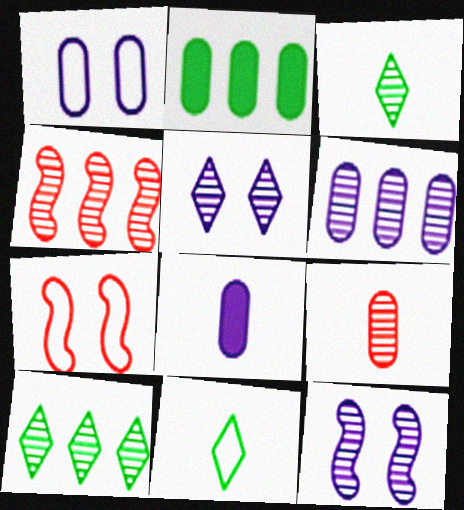[[1, 2, 9], 
[1, 6, 8], 
[4, 6, 10], 
[7, 8, 10], 
[9, 10, 12]]